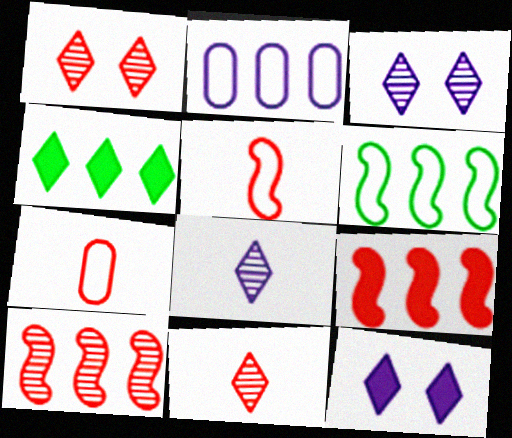[[1, 7, 9], 
[2, 4, 10]]